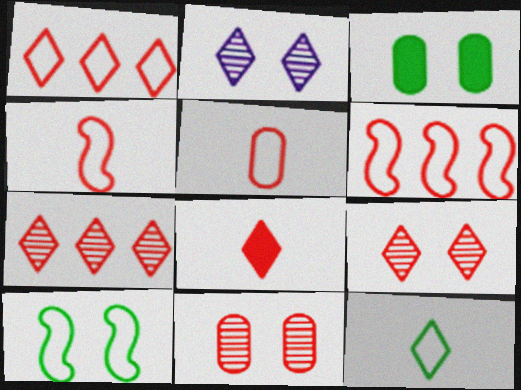[[1, 8, 9], 
[6, 8, 11]]